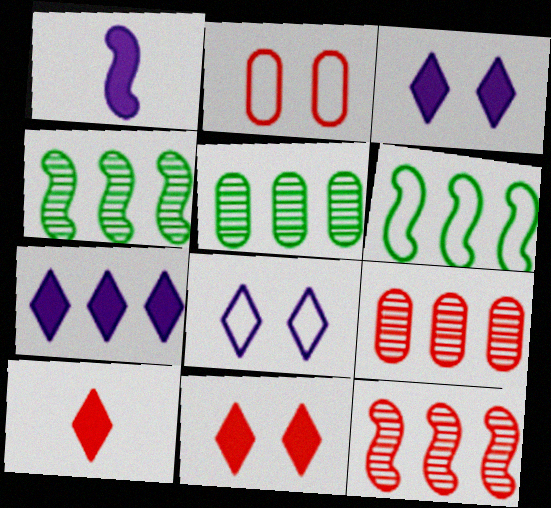[[2, 10, 12], 
[6, 7, 9]]